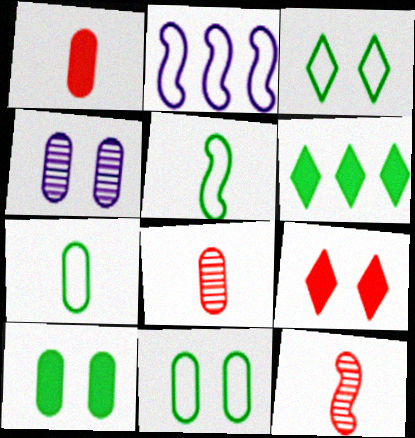[]